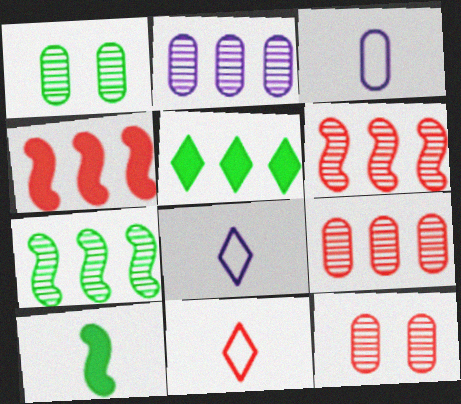[[1, 4, 8], 
[4, 11, 12]]